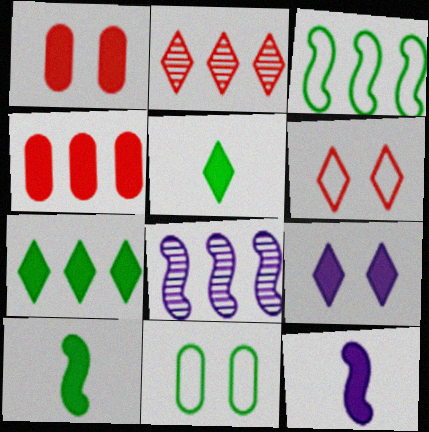[[1, 7, 12], 
[2, 11, 12], 
[4, 9, 10]]